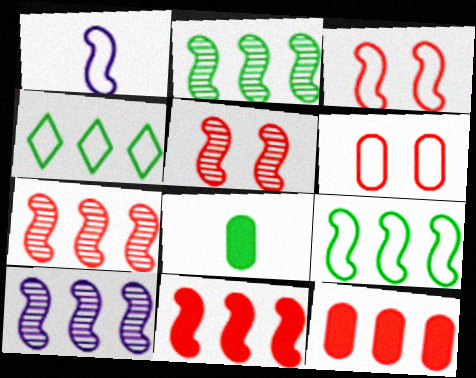[[1, 3, 9], 
[1, 4, 6], 
[2, 7, 10], 
[4, 10, 12], 
[9, 10, 11]]